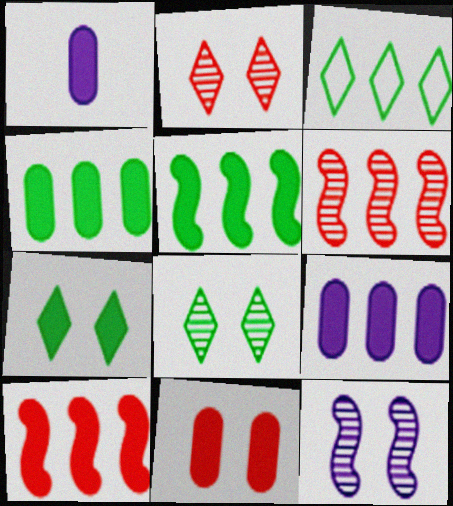[[1, 4, 11], 
[1, 7, 10], 
[3, 6, 9]]